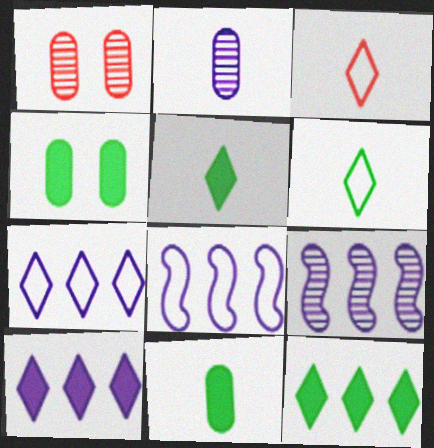[[1, 5, 8], 
[3, 4, 9]]